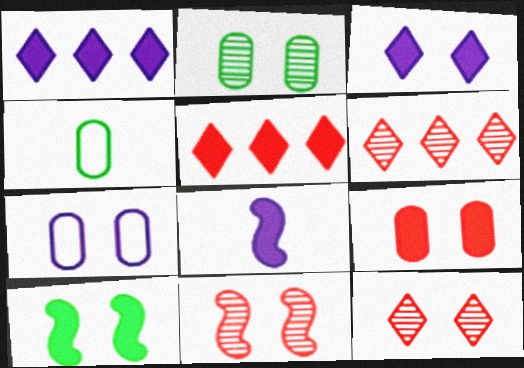[[1, 4, 11], 
[2, 7, 9], 
[3, 9, 10], 
[7, 10, 12]]